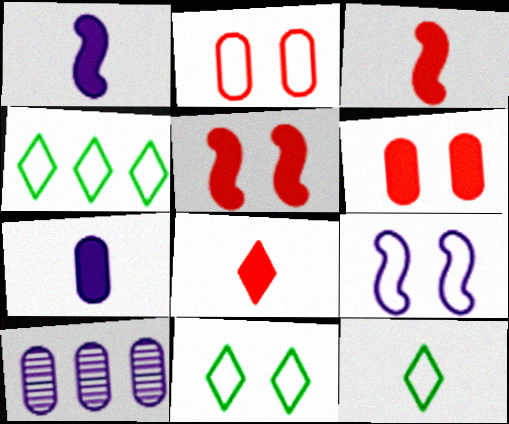[[2, 9, 11], 
[3, 10, 11], 
[4, 11, 12], 
[5, 10, 12]]